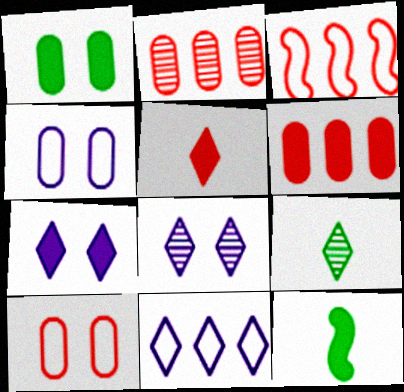[[6, 7, 12]]